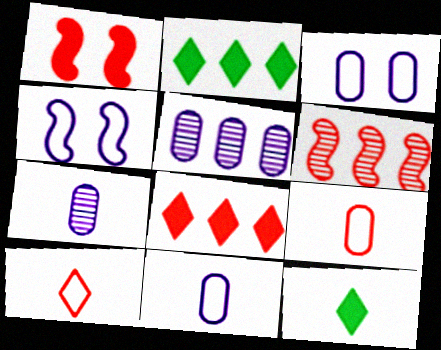[[3, 6, 12]]